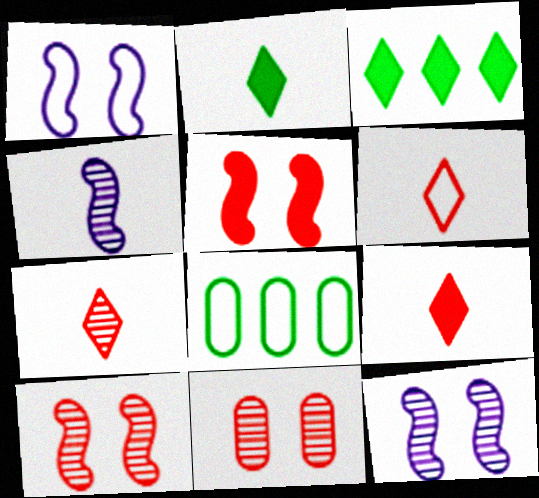[[1, 6, 8], 
[6, 7, 9], 
[8, 9, 12]]